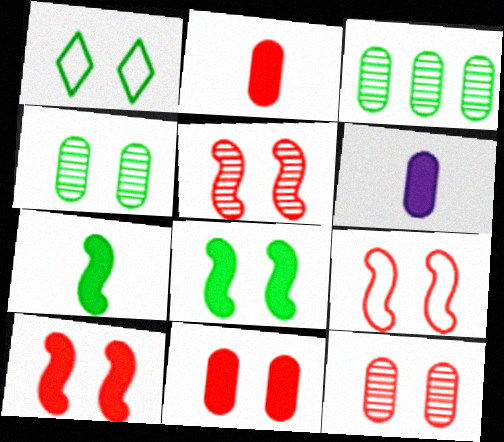[[1, 3, 7], 
[1, 4, 8], 
[5, 9, 10]]